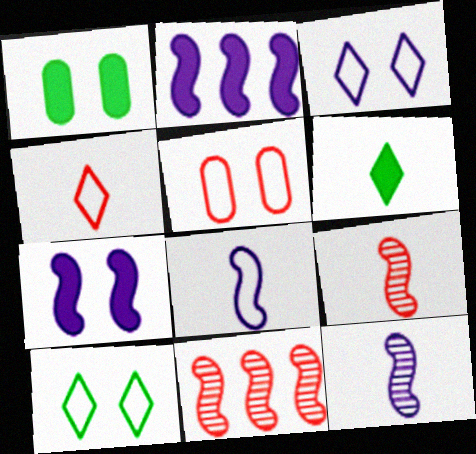[]